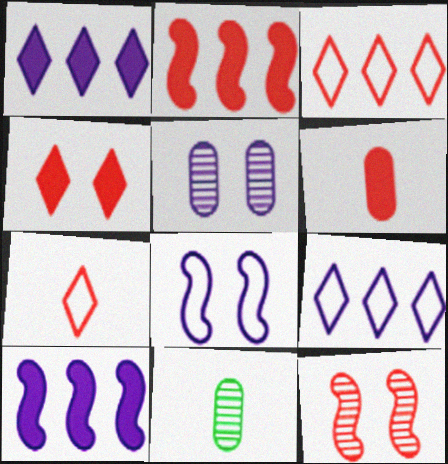[[2, 4, 6], 
[3, 6, 12]]